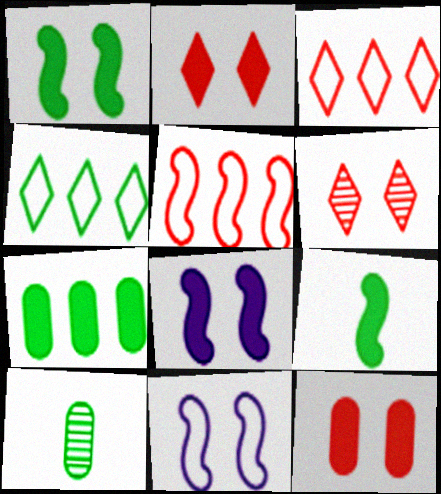[[1, 4, 10], 
[3, 8, 10]]